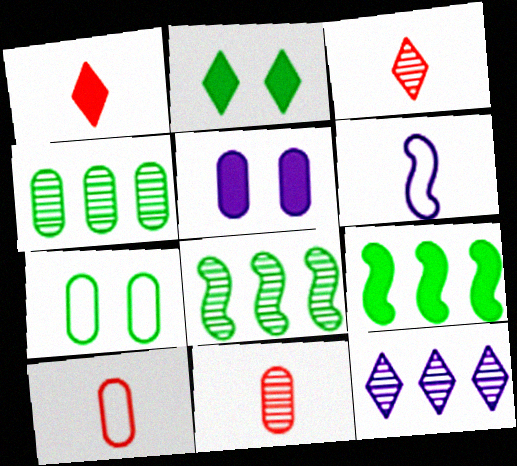[[1, 5, 9], 
[4, 5, 10], 
[5, 6, 12]]